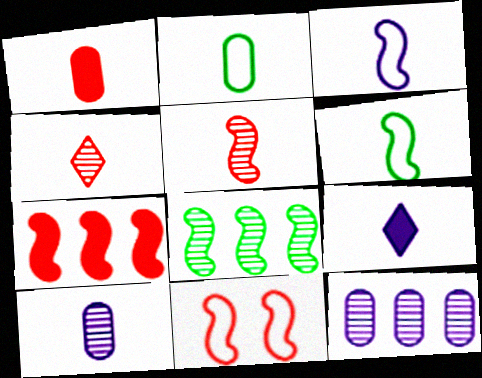[[1, 2, 10], 
[2, 5, 9], 
[3, 9, 10], 
[5, 7, 11]]